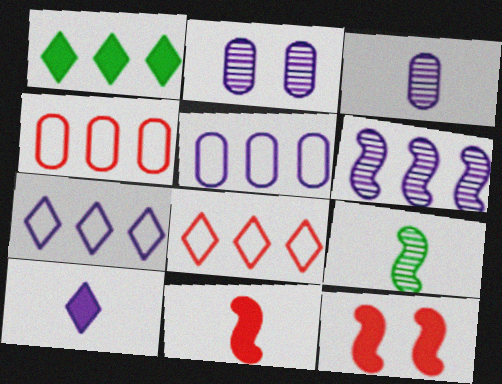[[1, 4, 6]]